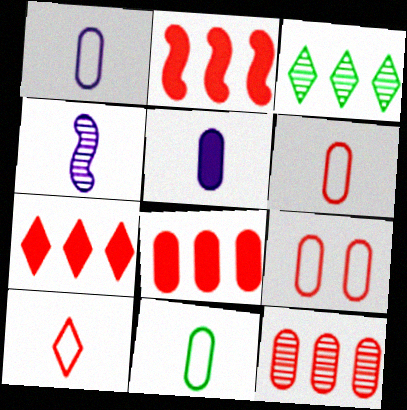[[1, 6, 11], 
[2, 7, 8]]